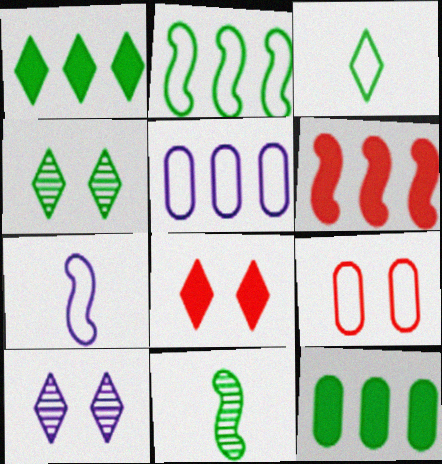[[1, 3, 4], 
[5, 8, 11]]